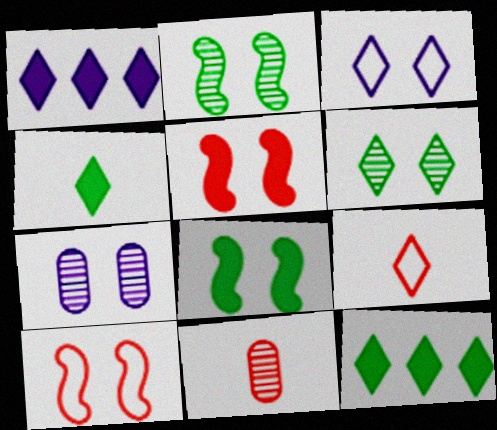[[1, 6, 9]]